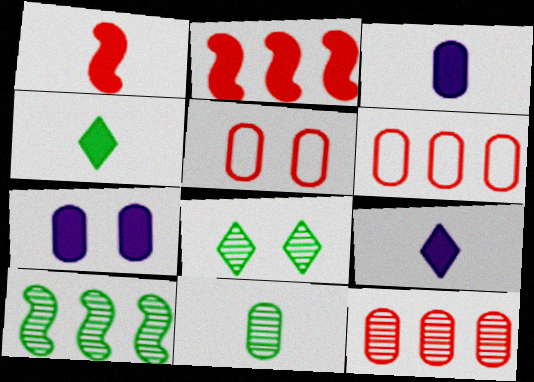[[1, 3, 4], 
[2, 4, 7], 
[5, 9, 10], 
[6, 7, 11], 
[8, 10, 11]]